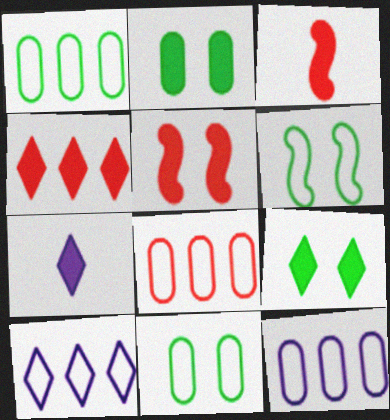[[1, 8, 12], 
[4, 7, 9]]